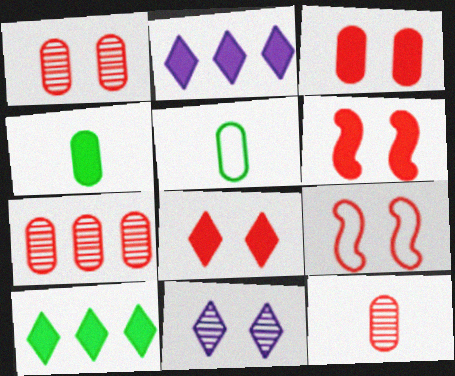[[1, 7, 12], 
[1, 8, 9], 
[2, 4, 6], 
[3, 6, 8]]